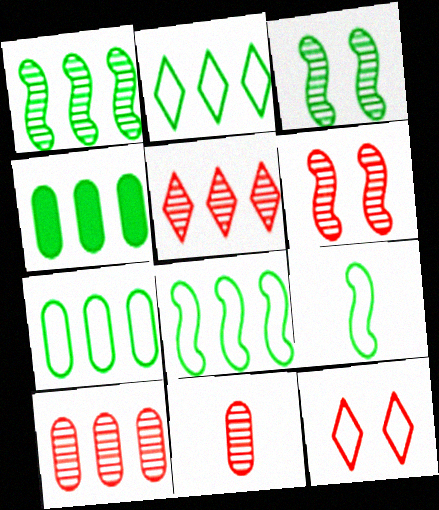[[1, 2, 4], 
[2, 7, 8], 
[5, 6, 11]]